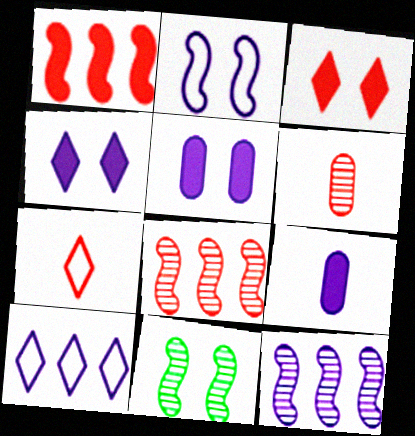[]